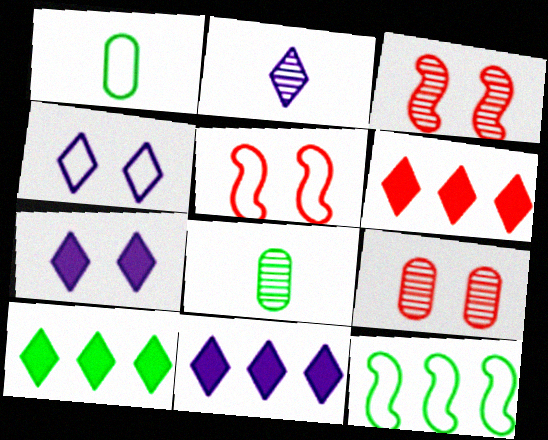[[1, 3, 11], 
[2, 4, 11], 
[5, 8, 11], 
[6, 10, 11]]